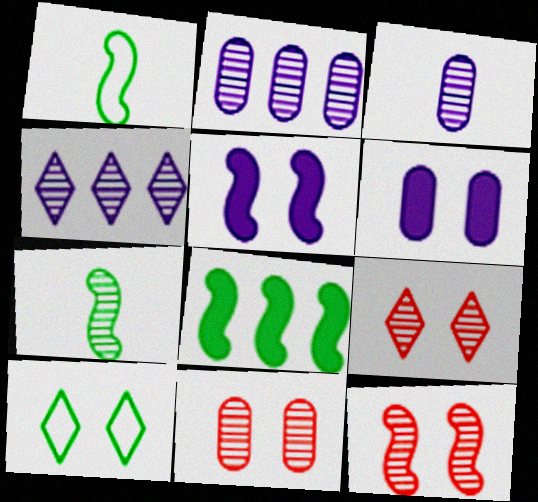[[2, 7, 9], 
[4, 7, 11], 
[5, 10, 11], 
[6, 10, 12], 
[9, 11, 12]]